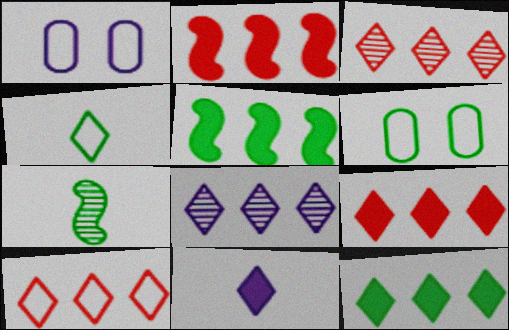[[1, 7, 9], 
[3, 9, 10], 
[6, 7, 12], 
[8, 10, 12]]